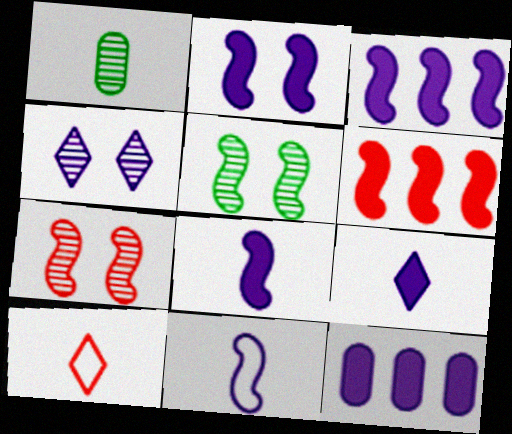[[1, 8, 10], 
[2, 3, 8], 
[2, 9, 12], 
[4, 11, 12], 
[5, 6, 11], 
[5, 10, 12]]